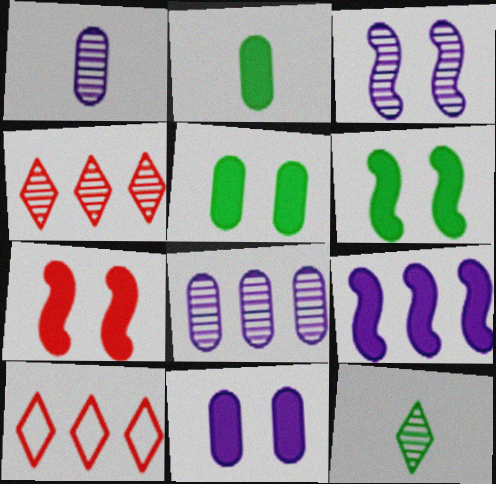[[1, 6, 10], 
[2, 3, 10]]